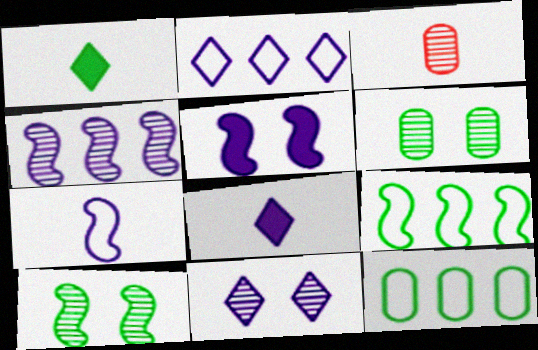[[1, 3, 7], 
[1, 6, 9], 
[1, 10, 12], 
[2, 8, 11], 
[4, 5, 7]]